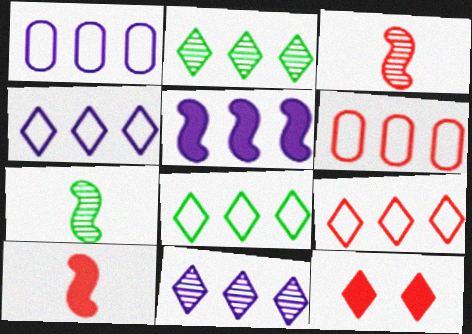[[1, 5, 11], 
[1, 7, 12], 
[2, 5, 6], 
[3, 6, 12], 
[4, 8, 9]]